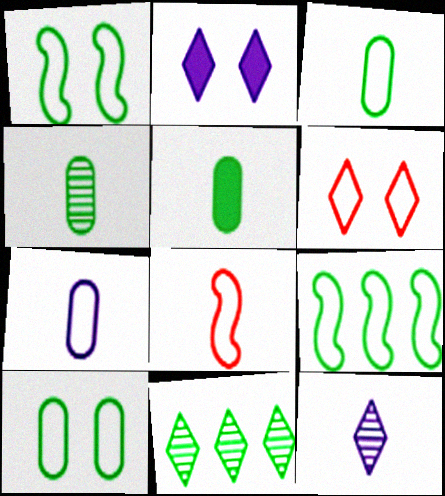[[1, 5, 11], 
[3, 4, 5], 
[5, 8, 12], 
[6, 7, 9]]